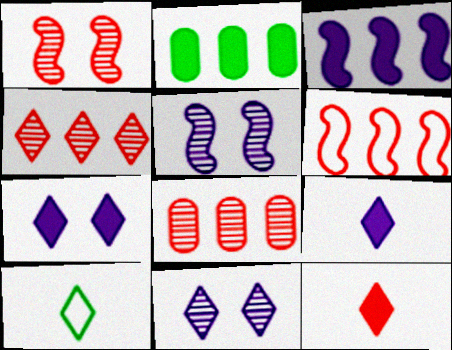[[4, 7, 10]]